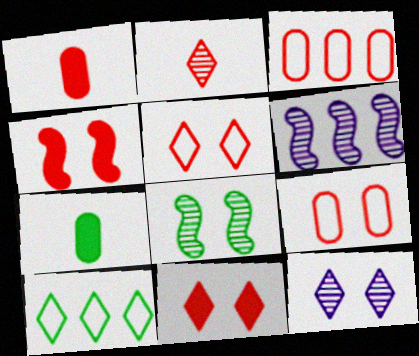[[2, 3, 4], 
[5, 6, 7], 
[7, 8, 10]]